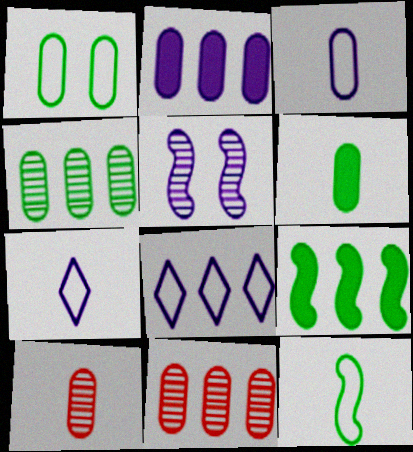[[1, 2, 10], 
[1, 4, 6], 
[2, 5, 7], 
[3, 6, 10], 
[8, 9, 11]]